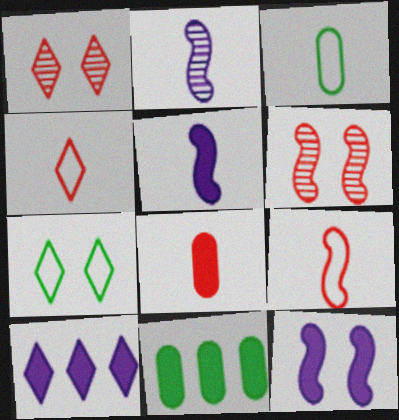[[3, 6, 10]]